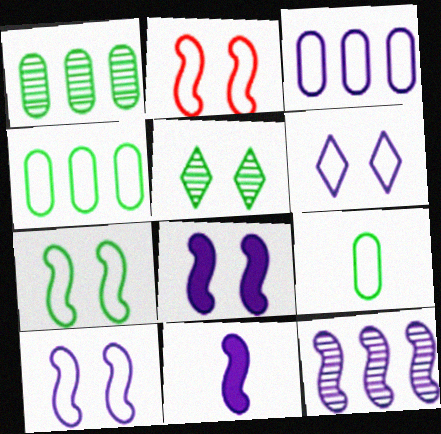[[2, 7, 10], 
[10, 11, 12]]